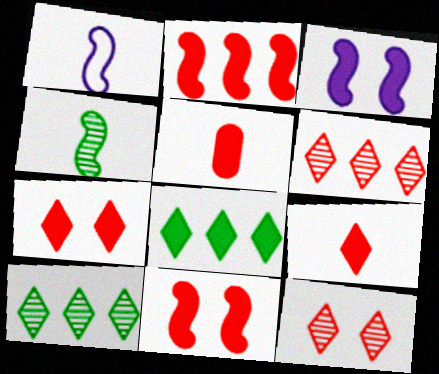[[2, 5, 7], 
[3, 5, 8]]